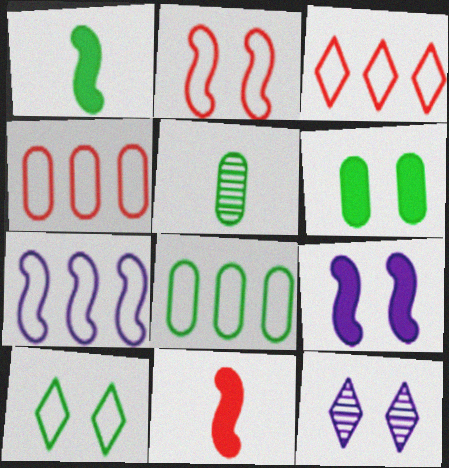[[1, 4, 12], 
[2, 6, 12], 
[3, 5, 9], 
[3, 7, 8], 
[5, 6, 8], 
[8, 11, 12]]